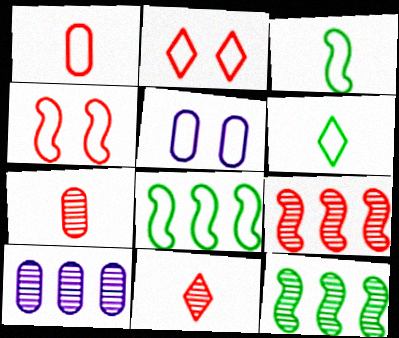[]